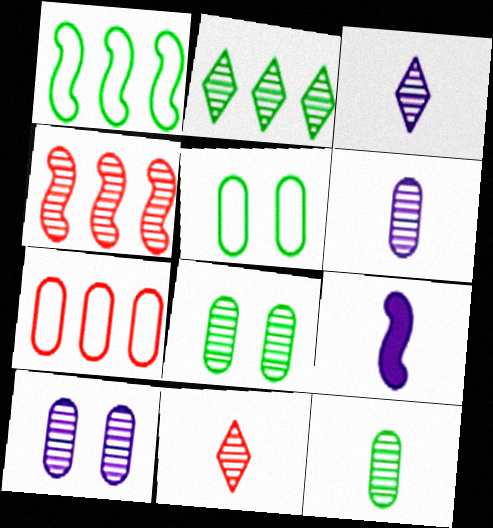[[3, 4, 8]]